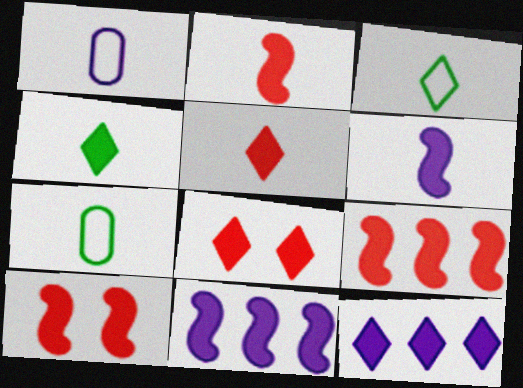[[2, 9, 10], 
[4, 8, 12]]